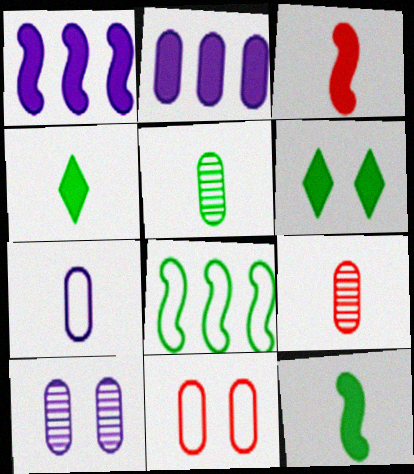[[2, 3, 6], 
[2, 5, 11], 
[2, 7, 10], 
[5, 6, 8]]